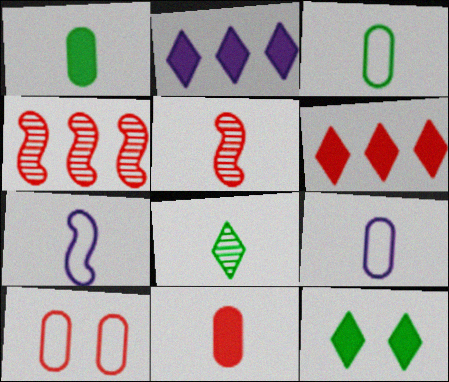[[4, 9, 12], 
[5, 6, 10], 
[7, 8, 11]]